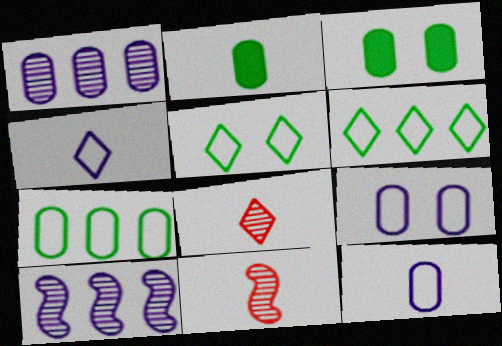[[2, 4, 11]]